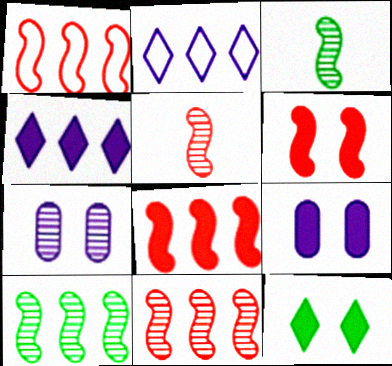[[1, 5, 6], 
[1, 8, 11], 
[6, 9, 12]]